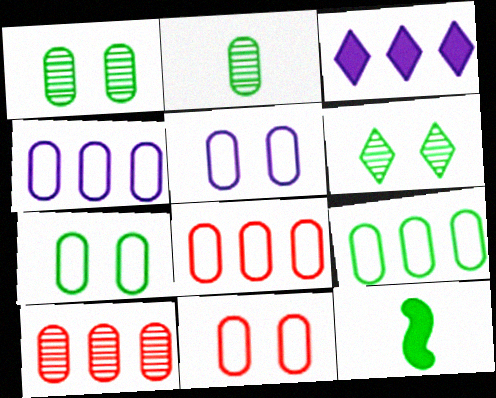[[4, 8, 9], 
[5, 7, 11], 
[6, 9, 12]]